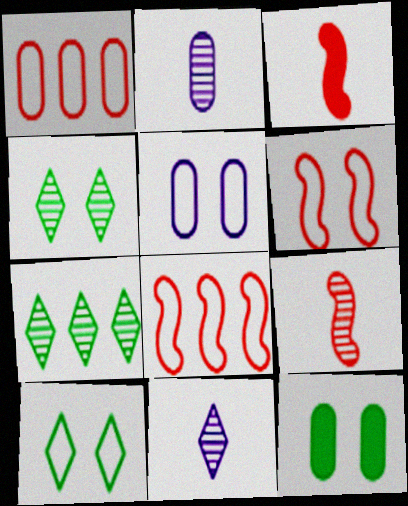[[1, 2, 12], 
[3, 5, 7], 
[5, 6, 10], 
[8, 11, 12]]